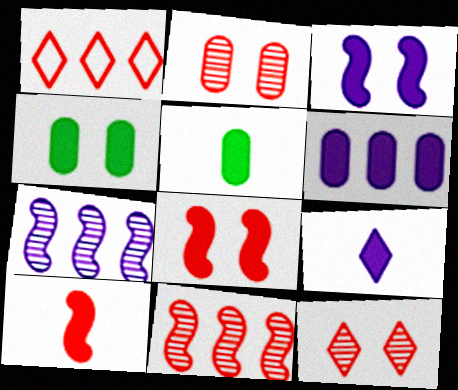[[1, 2, 10], 
[3, 6, 9], 
[5, 9, 10]]